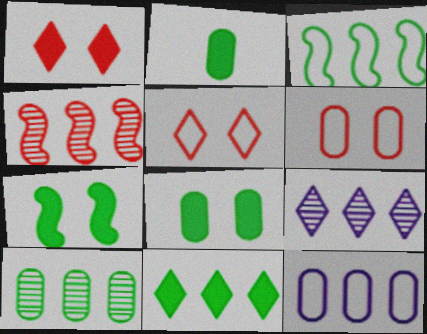[[2, 7, 11], 
[3, 10, 11], 
[4, 9, 10], 
[4, 11, 12]]